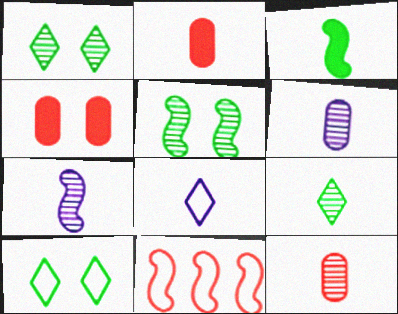[[3, 8, 12], 
[7, 9, 12]]